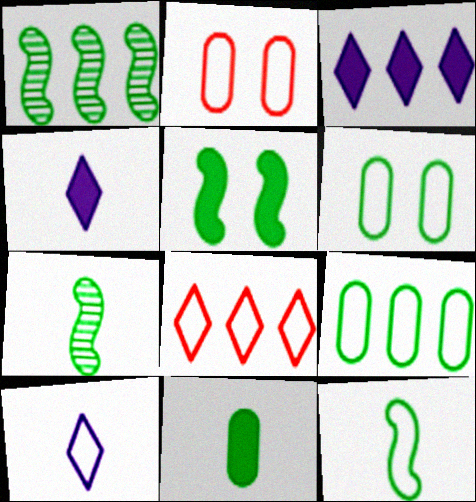[[1, 2, 4], 
[1, 5, 12], 
[2, 3, 7]]